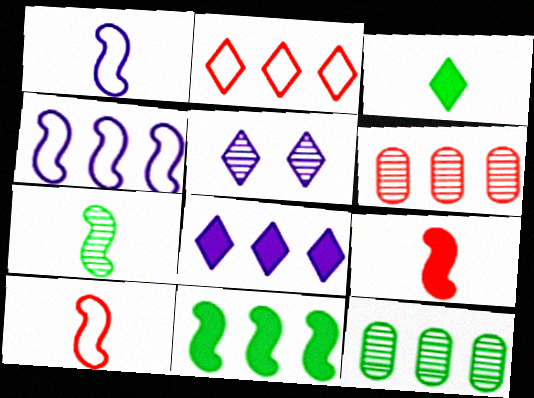[[1, 7, 9], 
[2, 3, 5], 
[5, 6, 7]]